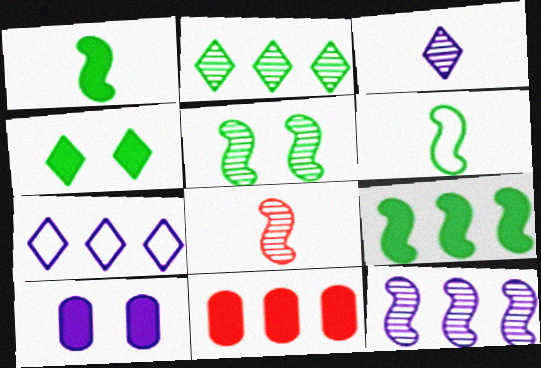[[5, 6, 9], 
[5, 8, 12]]